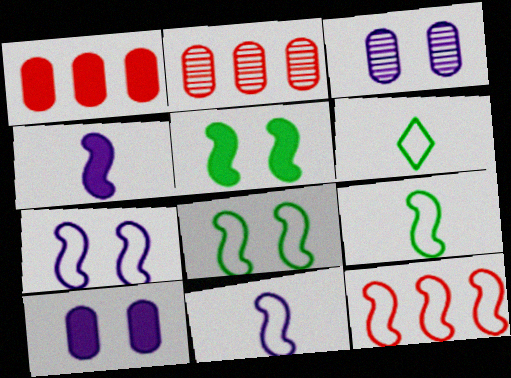[[7, 9, 12], 
[8, 11, 12]]